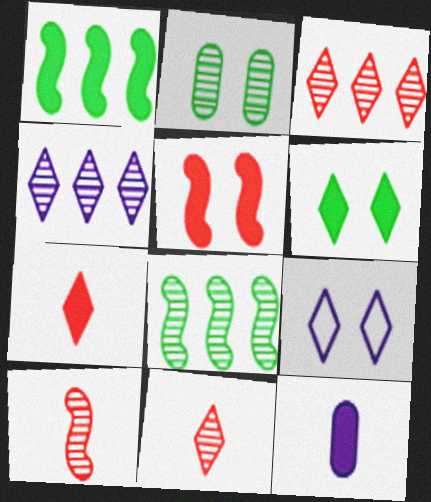[[2, 4, 10], 
[2, 5, 9]]